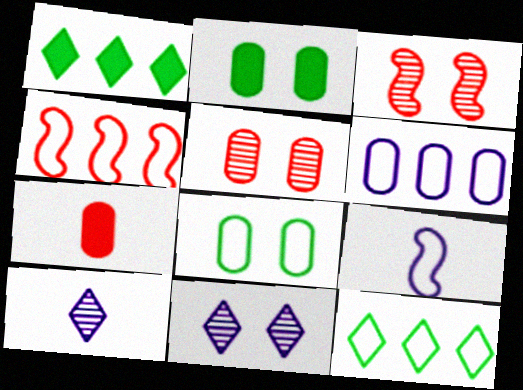[[1, 5, 9], 
[2, 4, 10], 
[4, 6, 12]]